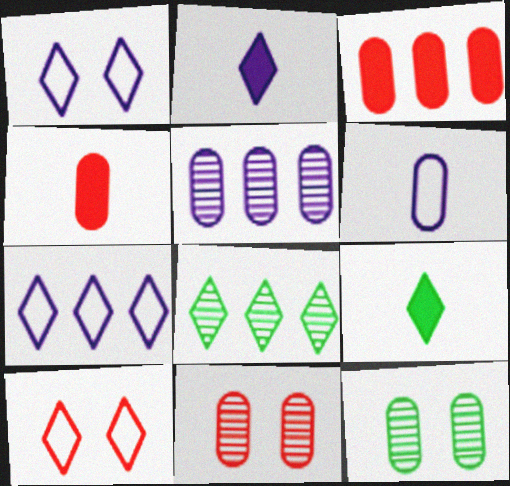[[2, 8, 10], 
[3, 6, 12]]